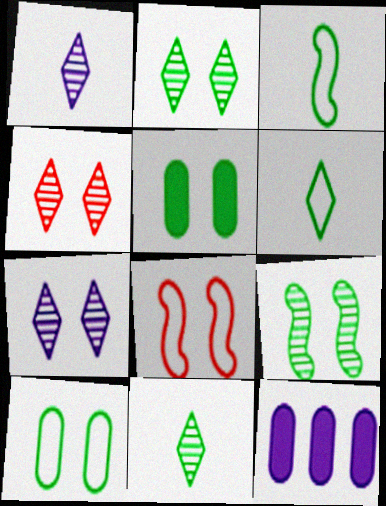[[2, 4, 7], 
[3, 4, 12], 
[5, 7, 8], 
[8, 11, 12]]